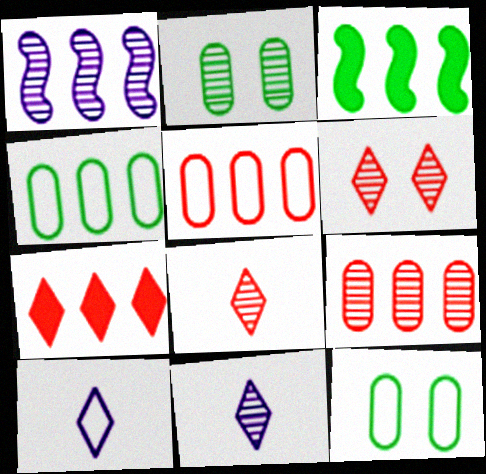[[1, 2, 8], 
[1, 4, 7]]